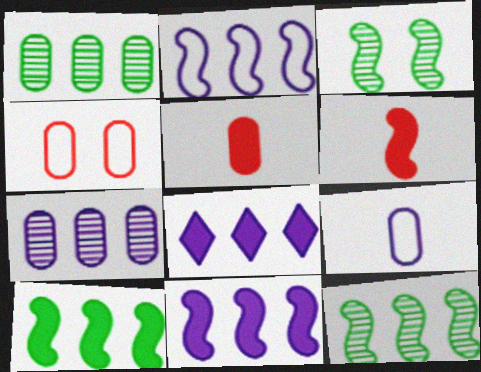[[2, 3, 6], 
[2, 7, 8]]